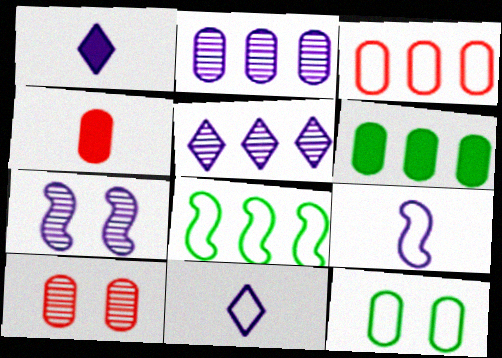[[1, 8, 10], 
[2, 3, 6], 
[2, 4, 12], 
[3, 4, 10]]